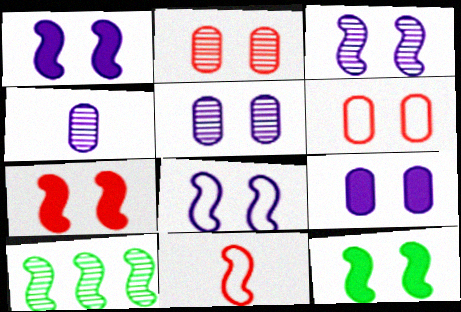[[1, 3, 8], 
[1, 7, 12], 
[1, 10, 11]]